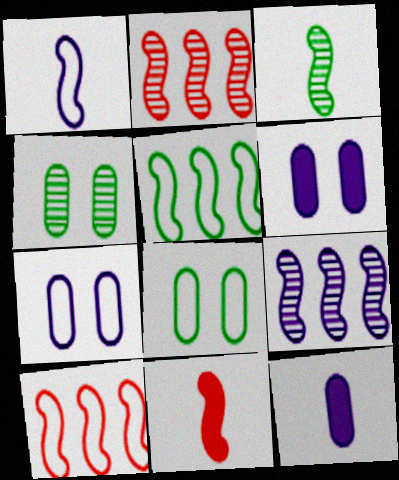[[1, 3, 11]]